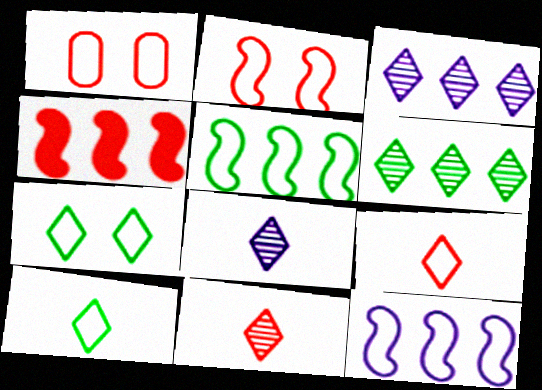[[1, 4, 11], 
[1, 10, 12]]